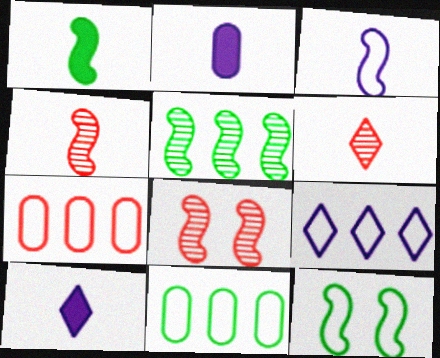[[1, 3, 4], 
[1, 5, 12], 
[8, 10, 11]]